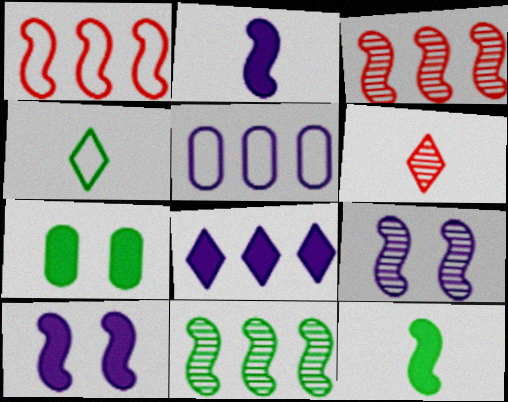[[1, 9, 12], 
[4, 7, 11]]